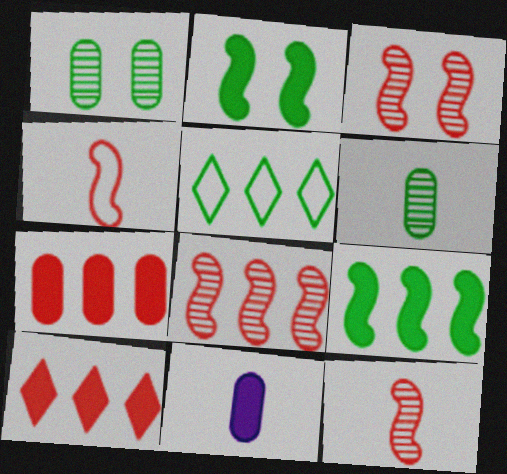[[2, 5, 6], 
[2, 10, 11], 
[3, 5, 11], 
[3, 8, 12]]